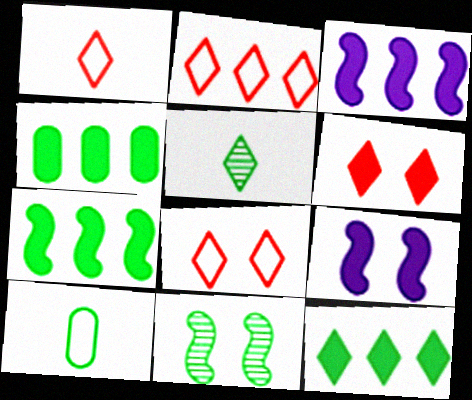[[1, 2, 8], 
[4, 7, 12], 
[10, 11, 12]]